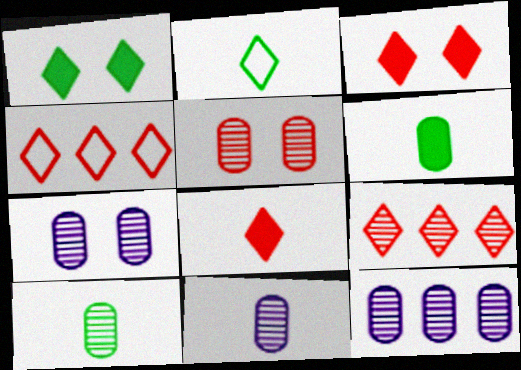[[5, 10, 12], 
[7, 11, 12]]